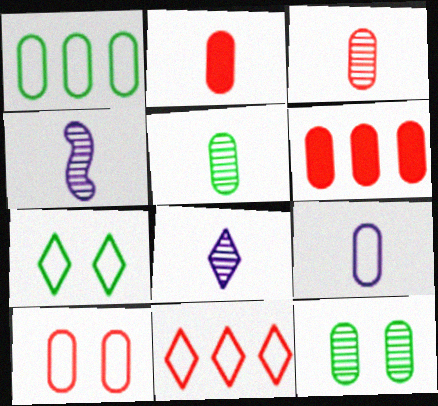[[1, 9, 10], 
[2, 5, 9], 
[3, 6, 10], 
[4, 6, 7], 
[6, 9, 12]]